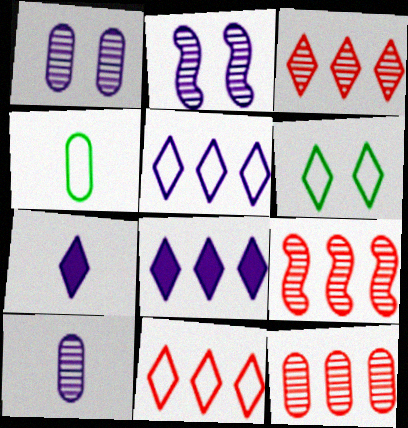[[3, 6, 7], 
[3, 9, 12]]